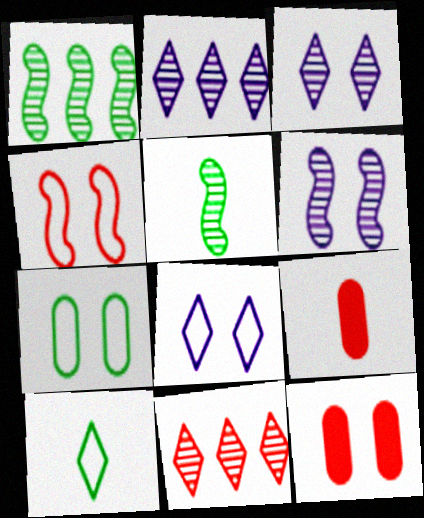[[1, 8, 9], 
[4, 7, 8], 
[4, 9, 11]]